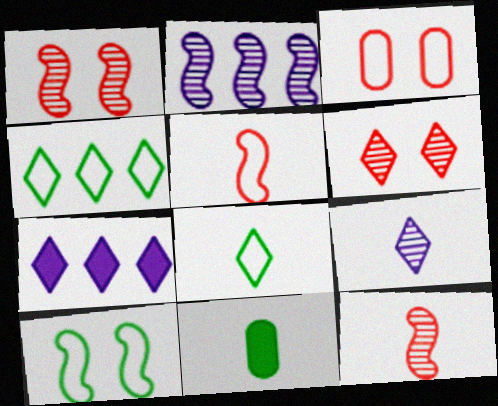[[5, 9, 11], 
[6, 7, 8]]